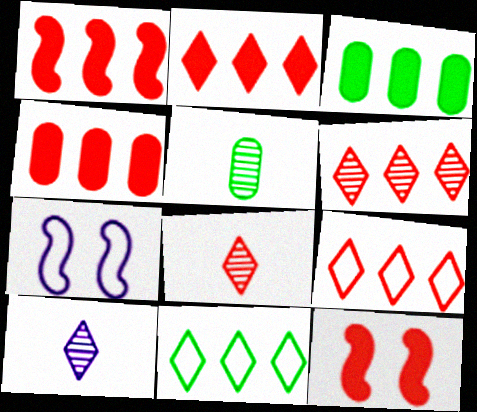[[1, 2, 4], 
[2, 5, 7], 
[2, 6, 9], 
[3, 7, 8]]